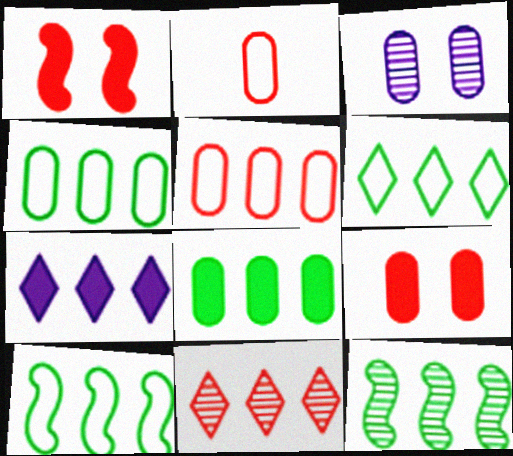[[1, 2, 11], 
[2, 3, 8], 
[4, 6, 10], 
[5, 7, 12], 
[6, 7, 11], 
[6, 8, 12]]